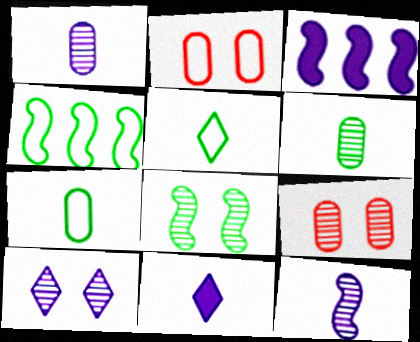[[3, 5, 9], 
[4, 9, 11], 
[8, 9, 10]]